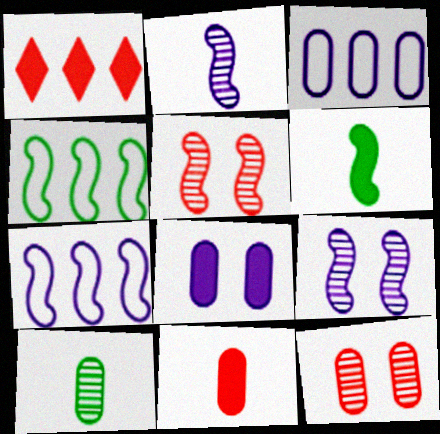[[1, 6, 8], 
[5, 6, 7]]